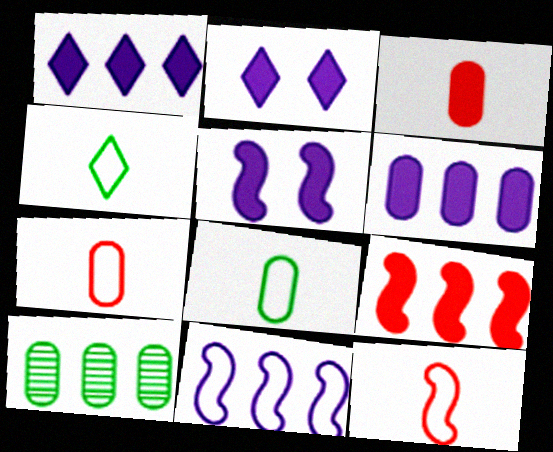[[2, 10, 12]]